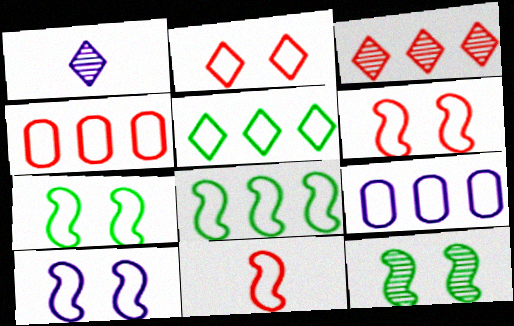[[2, 4, 11], 
[6, 7, 10], 
[8, 10, 11]]